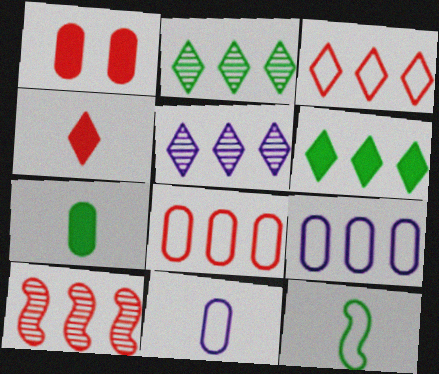[[1, 5, 12], 
[3, 5, 6], 
[6, 9, 10]]